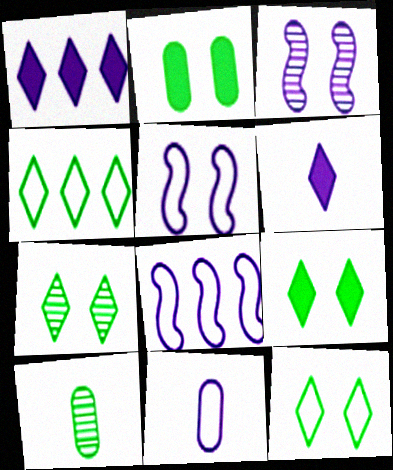[[1, 3, 11], 
[7, 9, 12]]